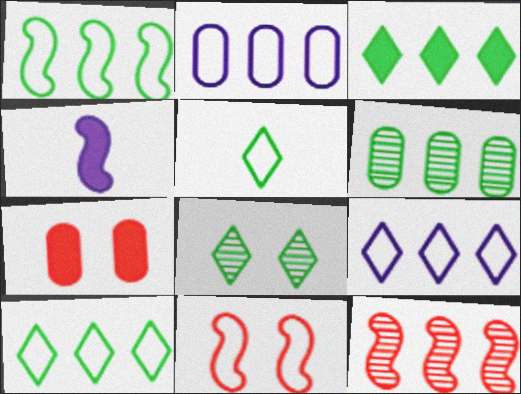[[1, 3, 6], 
[2, 3, 12], 
[2, 5, 11], 
[3, 4, 7], 
[3, 5, 8]]